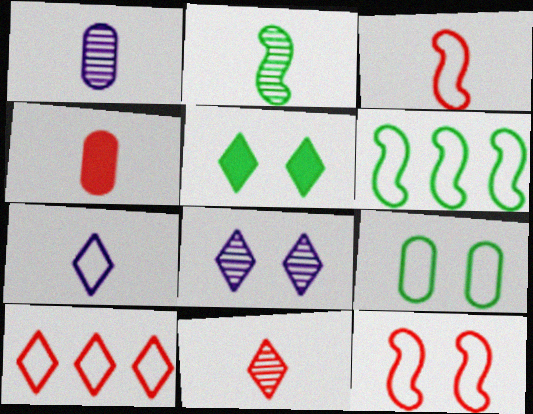[[1, 2, 11], 
[2, 4, 7], 
[3, 4, 11], 
[4, 6, 8]]